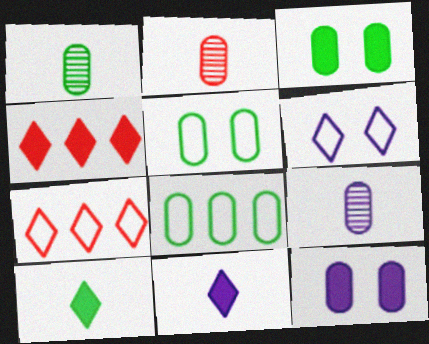[[1, 2, 9], 
[1, 3, 8], 
[2, 8, 12]]